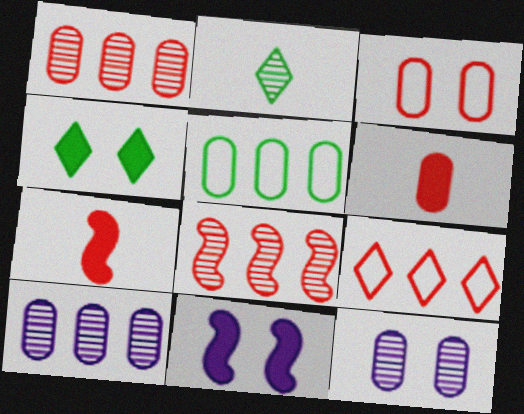[[1, 3, 6], 
[2, 8, 12], 
[5, 6, 12]]